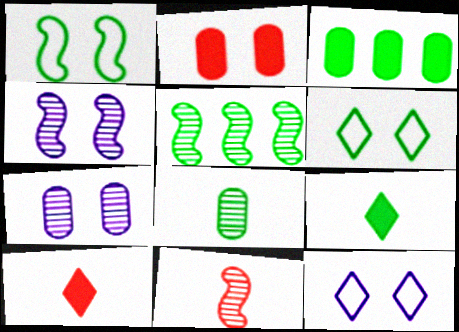[[2, 4, 6], 
[3, 11, 12], 
[4, 5, 11]]